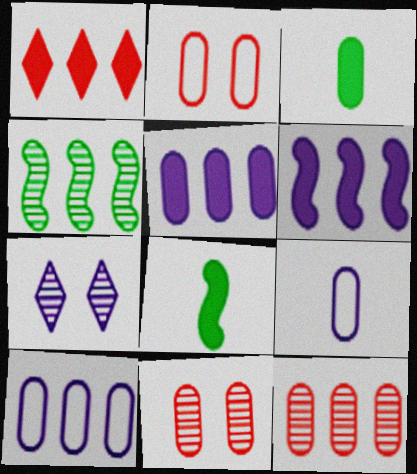[[1, 4, 10], 
[3, 10, 11], 
[6, 7, 9]]